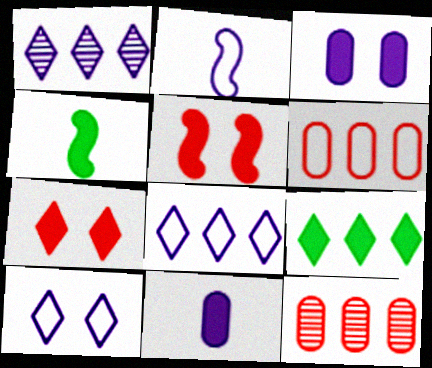[[1, 2, 3], 
[4, 10, 12], 
[5, 9, 11]]